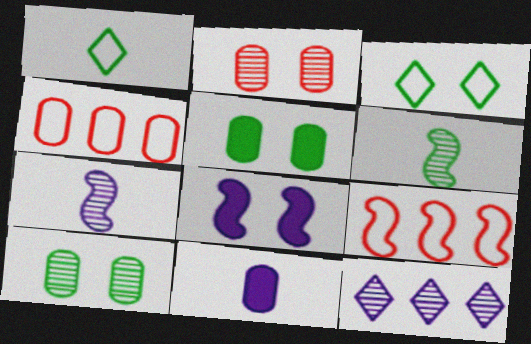[[2, 3, 8], 
[2, 6, 12], 
[4, 10, 11], 
[6, 8, 9]]